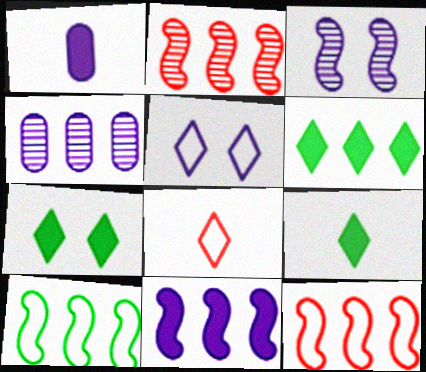[[2, 10, 11], 
[4, 6, 12], 
[6, 7, 9]]